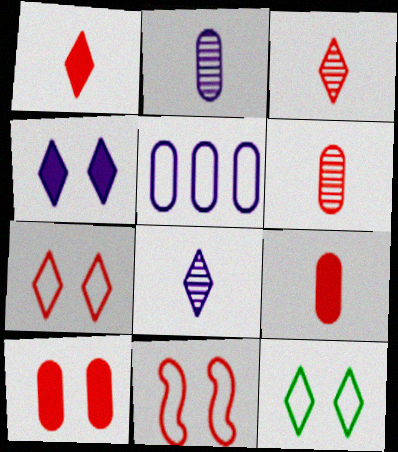[]